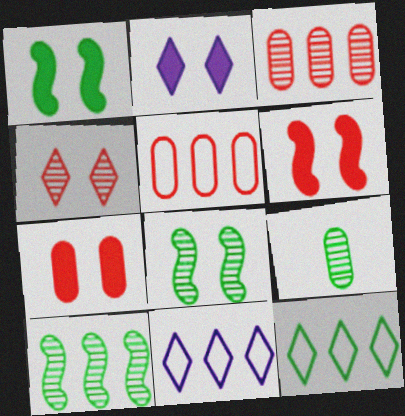[[1, 2, 7], 
[1, 9, 12], 
[6, 9, 11]]